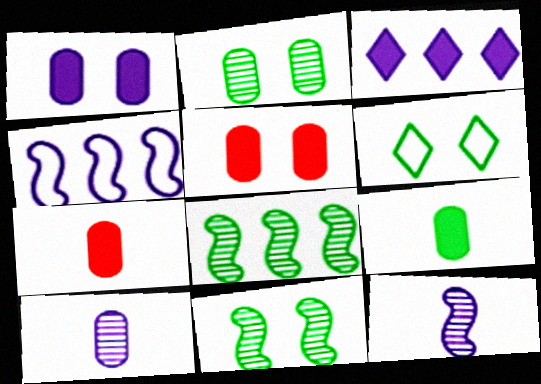[[6, 8, 9]]